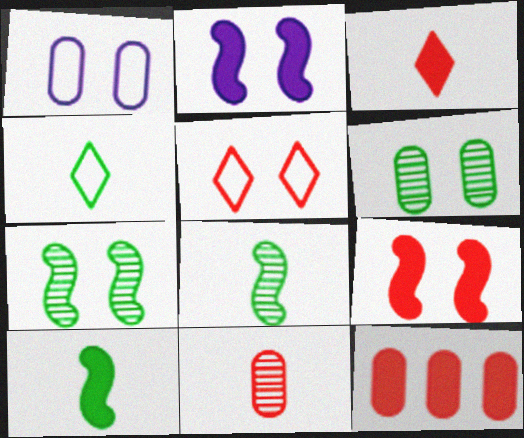[[2, 5, 6], 
[3, 9, 12]]